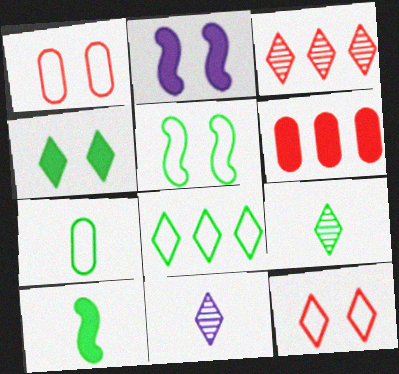[[2, 3, 7], 
[4, 8, 9], 
[5, 6, 11], 
[5, 7, 8], 
[7, 9, 10]]